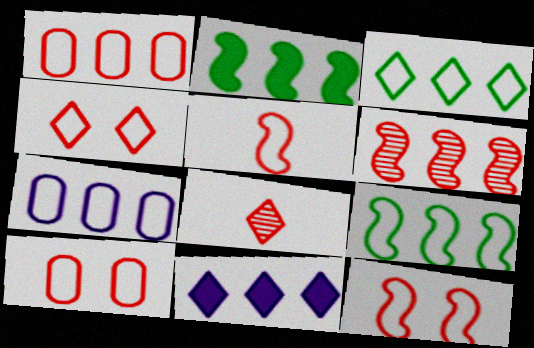[[1, 4, 5], 
[4, 10, 12]]